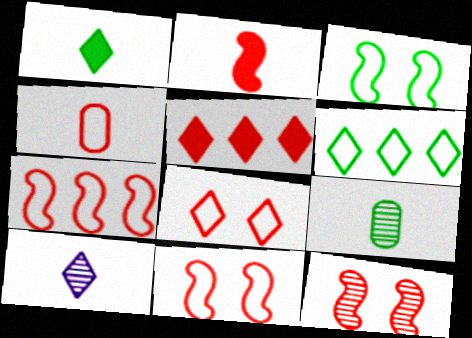[[2, 7, 12], 
[4, 5, 12], 
[4, 7, 8]]